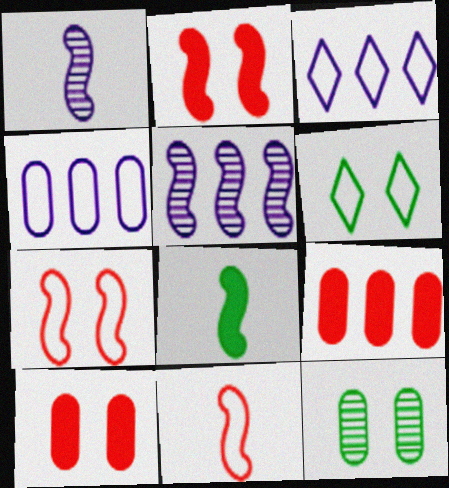[[1, 6, 9], 
[1, 8, 11], 
[4, 6, 11], 
[5, 7, 8]]